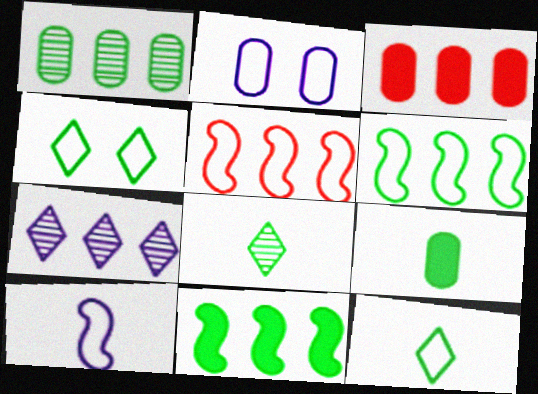[[2, 5, 12], 
[3, 6, 7]]